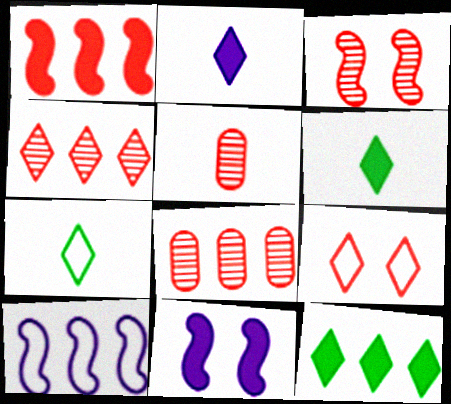[[1, 5, 9], 
[3, 4, 5], 
[7, 8, 11], 
[8, 10, 12]]